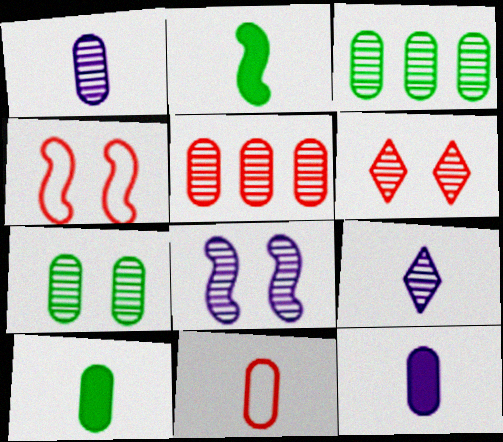[[1, 5, 7], 
[1, 10, 11], 
[2, 9, 11], 
[6, 7, 8]]